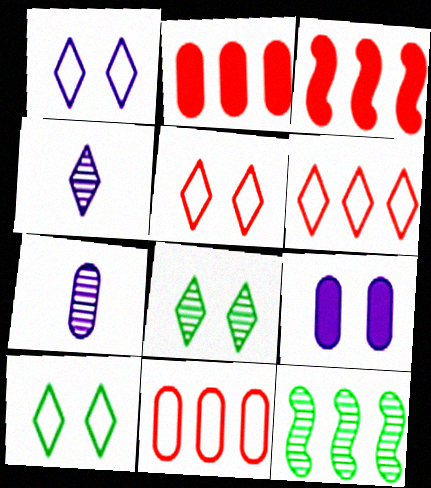[[1, 5, 10], 
[3, 7, 10]]